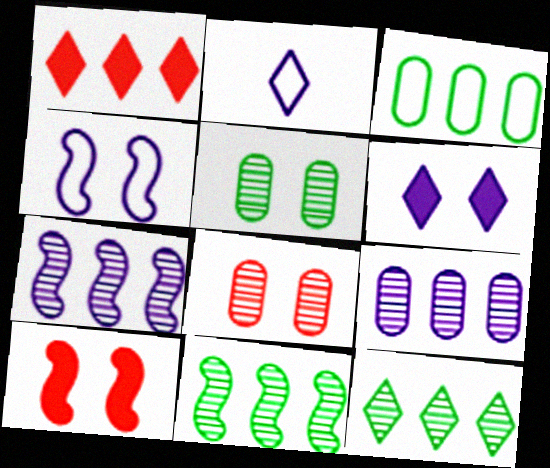[[1, 3, 7]]